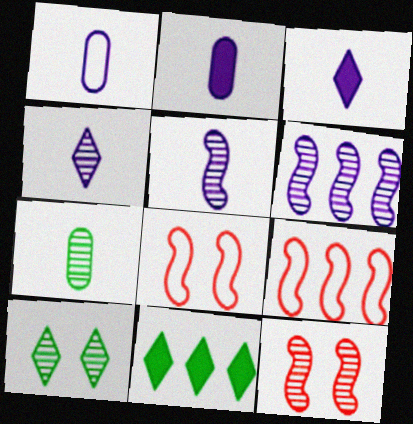[[1, 3, 5], 
[1, 11, 12], 
[2, 9, 10]]